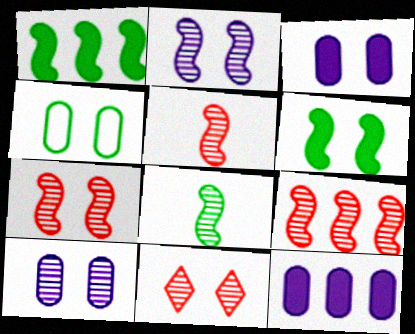[[2, 8, 9], 
[5, 7, 9]]